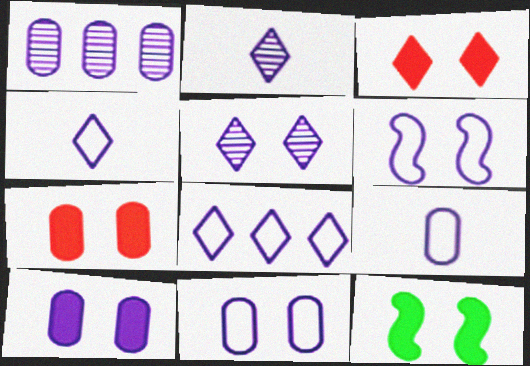[[1, 9, 10], 
[3, 10, 12], 
[5, 6, 10], 
[6, 8, 9]]